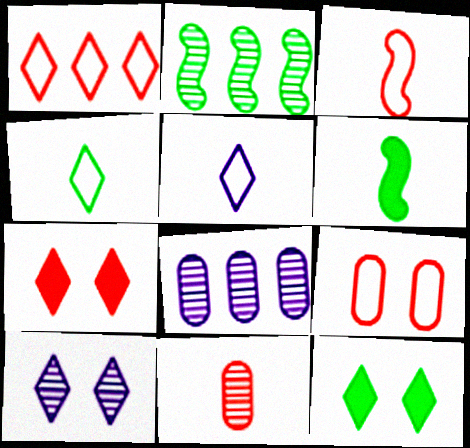[[1, 3, 9], 
[2, 10, 11], 
[3, 8, 12], 
[5, 6, 11]]